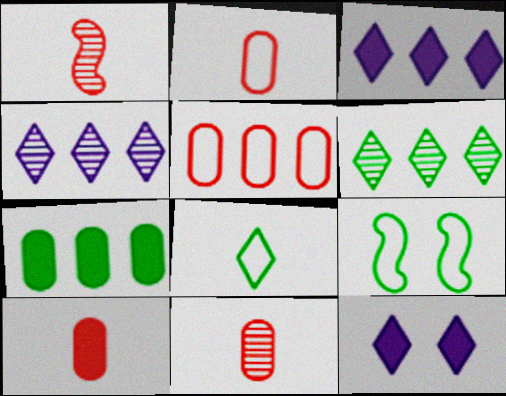[[2, 10, 11], 
[3, 9, 11], 
[4, 9, 10]]